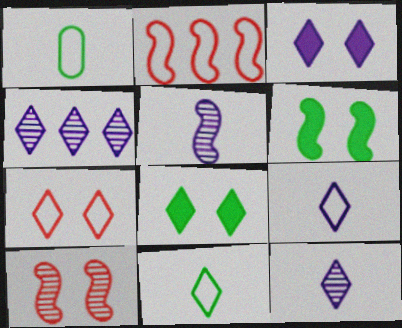[[2, 5, 6], 
[3, 4, 9]]